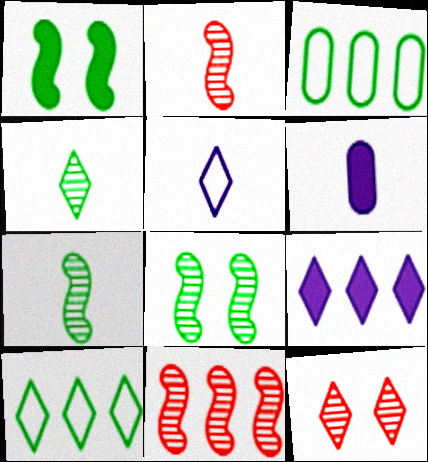[[1, 3, 4], 
[3, 9, 11]]